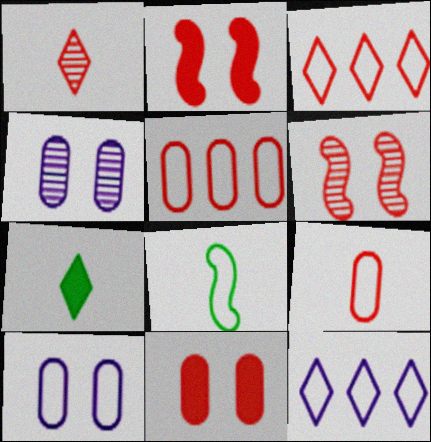[[1, 2, 5], 
[3, 8, 10]]